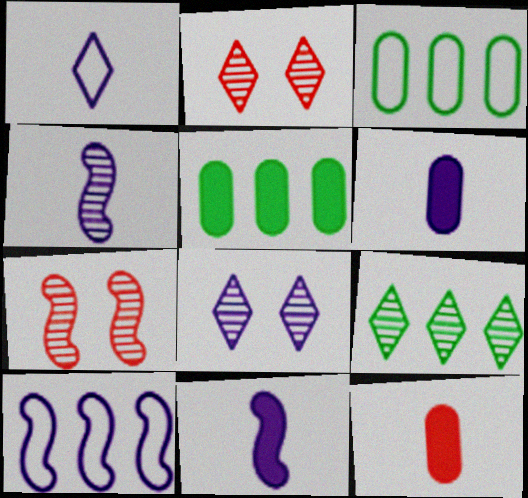[[1, 4, 6], 
[1, 5, 7], 
[2, 3, 11], 
[6, 8, 10]]